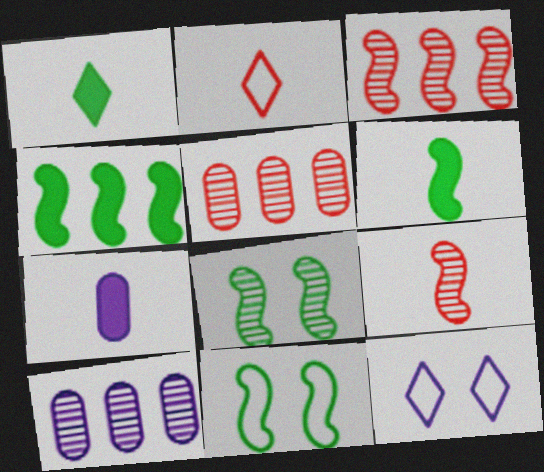[[5, 6, 12]]